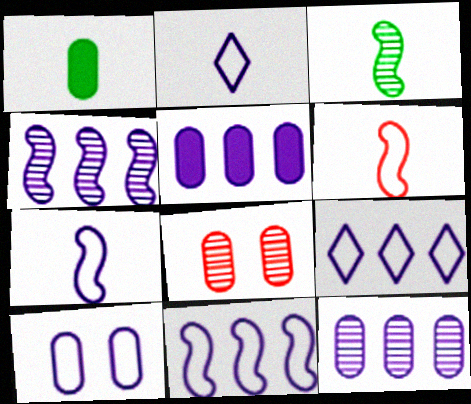[[2, 10, 11], 
[4, 5, 9], 
[7, 9, 10]]